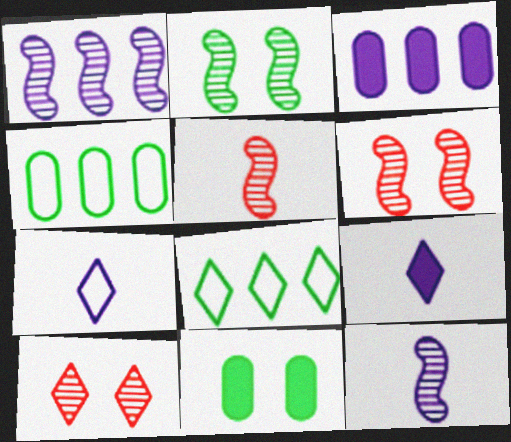[[1, 2, 5], 
[4, 6, 9], 
[8, 9, 10]]